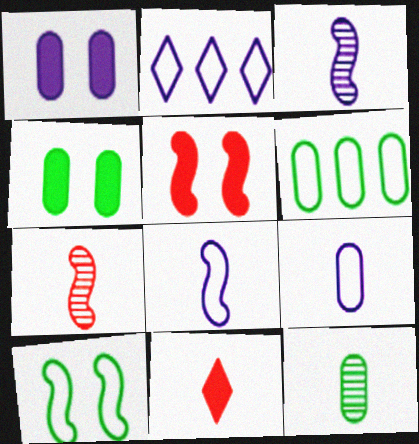[[1, 2, 3], 
[2, 4, 7], 
[2, 5, 12], 
[4, 6, 12], 
[8, 11, 12]]